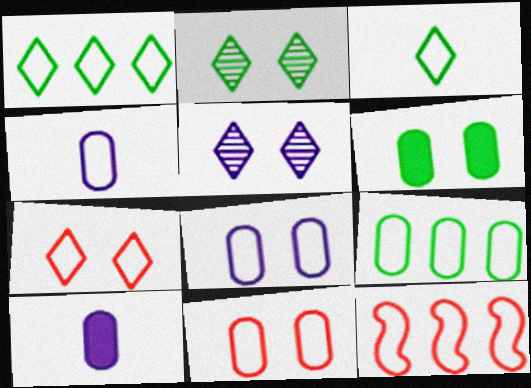[[2, 10, 12], 
[3, 8, 12], 
[4, 9, 11]]